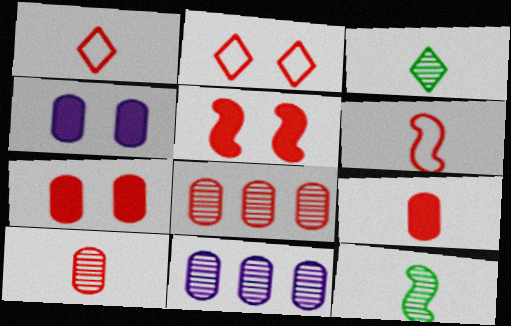[[1, 5, 8]]